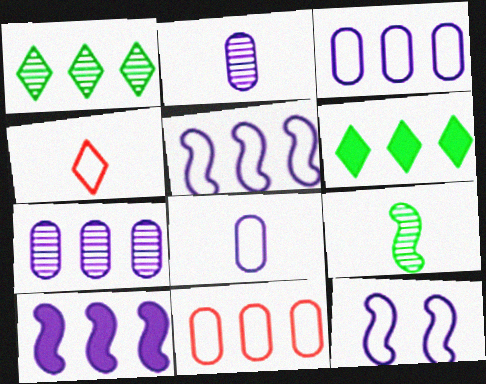[[1, 10, 11]]